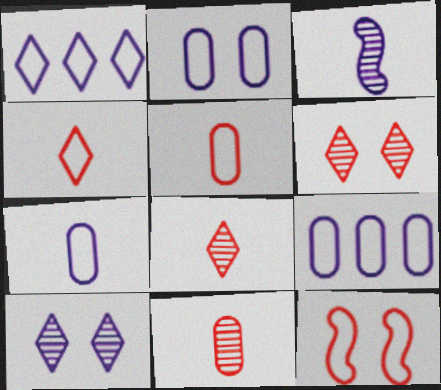[[2, 7, 9]]